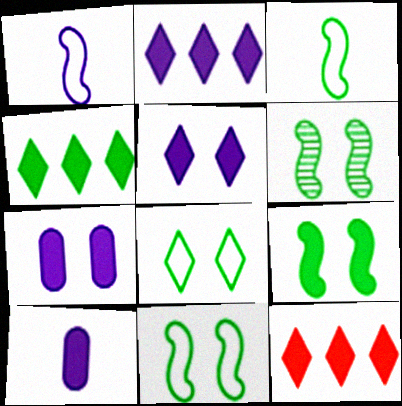[[2, 4, 12], 
[6, 9, 11], 
[9, 10, 12]]